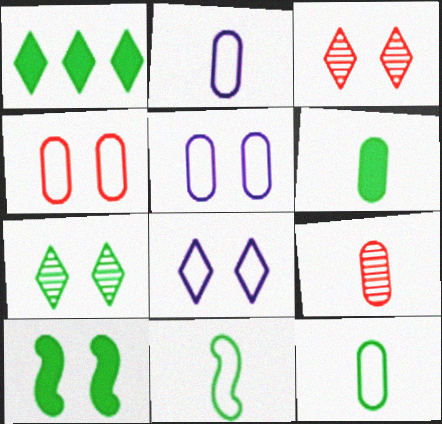[[1, 6, 10], 
[2, 6, 9], 
[3, 5, 10]]